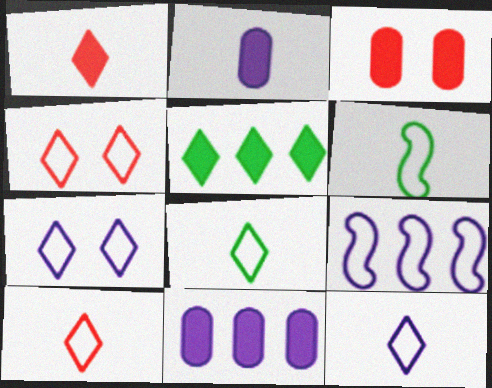[[8, 10, 12]]